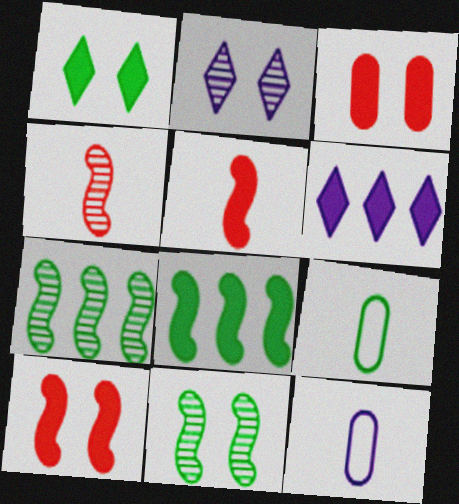[[1, 7, 9]]